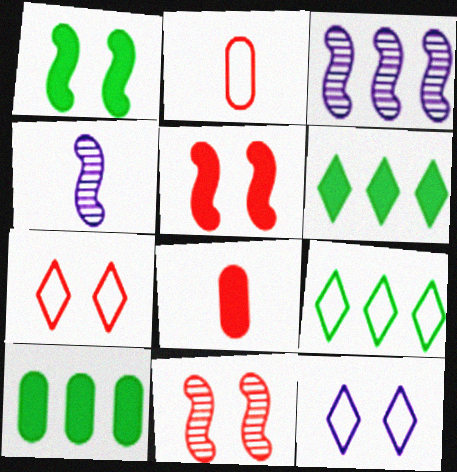[[4, 7, 10]]